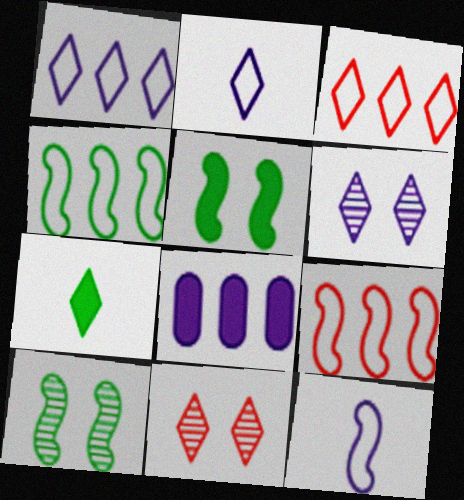[[1, 7, 11], 
[3, 6, 7], 
[6, 8, 12]]